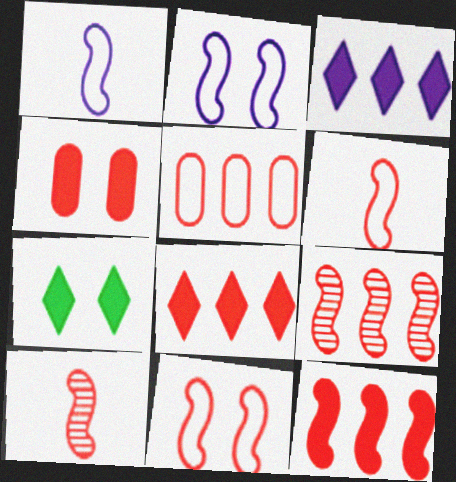[[5, 8, 9], 
[10, 11, 12]]